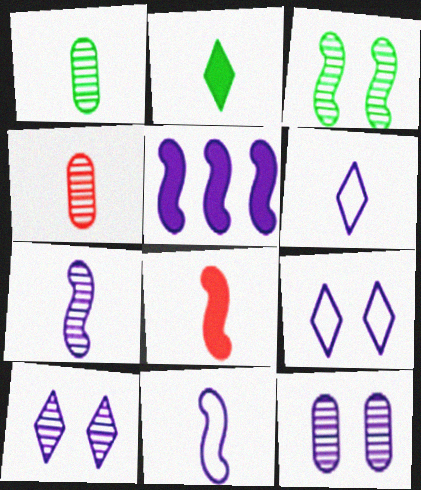[[1, 6, 8], 
[2, 4, 11], 
[5, 6, 12]]